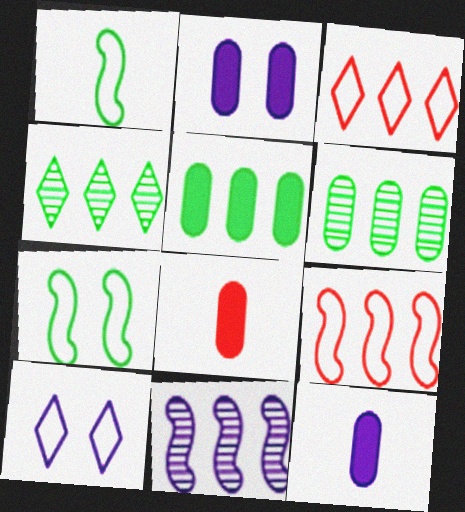[[2, 5, 8], 
[3, 5, 11], 
[10, 11, 12]]